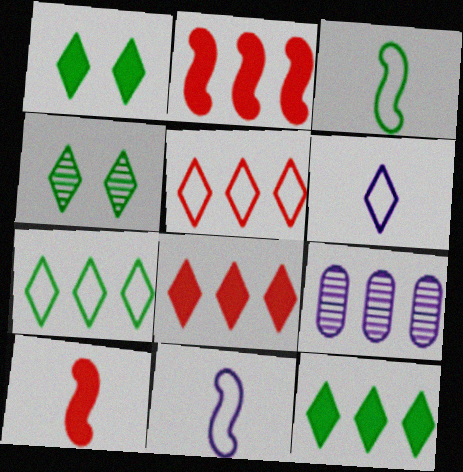[[2, 7, 9], 
[4, 6, 8]]